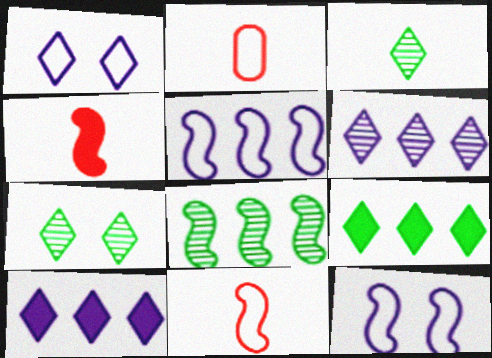[[4, 8, 12]]